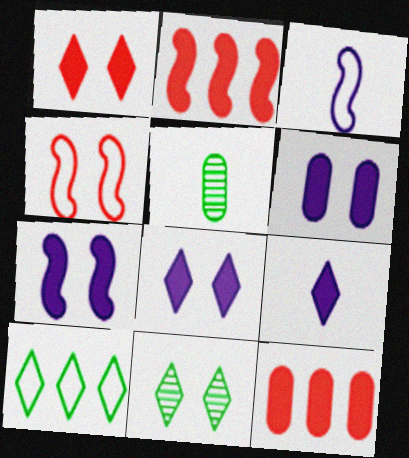[[3, 11, 12], 
[4, 6, 11], 
[6, 7, 8]]